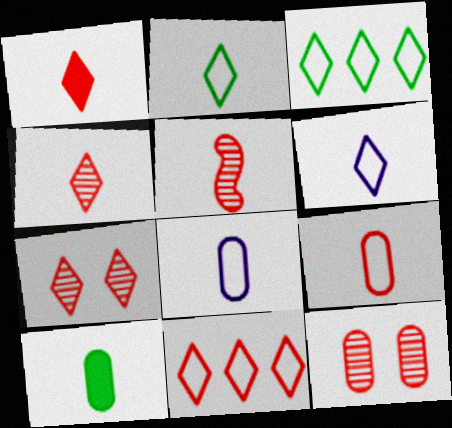[[1, 5, 9], 
[1, 7, 11], 
[5, 6, 10]]